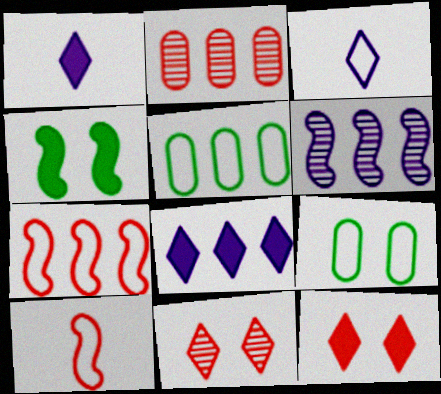[[2, 3, 4], 
[2, 10, 12], 
[3, 7, 9], 
[4, 6, 10]]